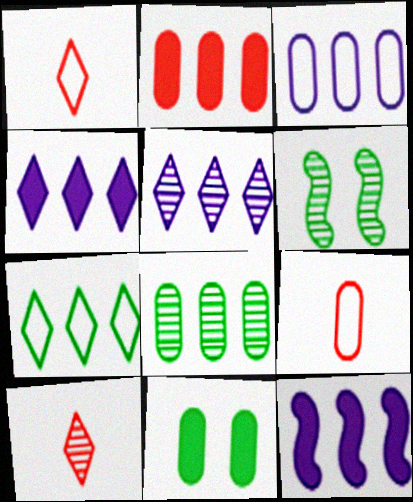[[2, 3, 8], 
[3, 5, 12], 
[4, 6, 9]]